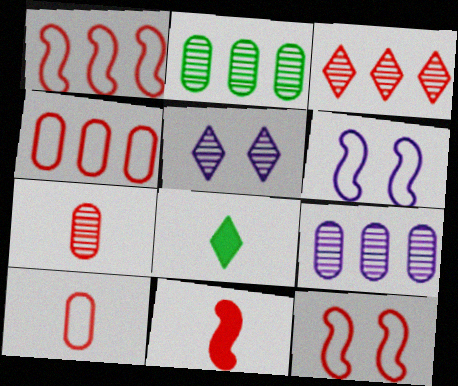[[8, 9, 12]]